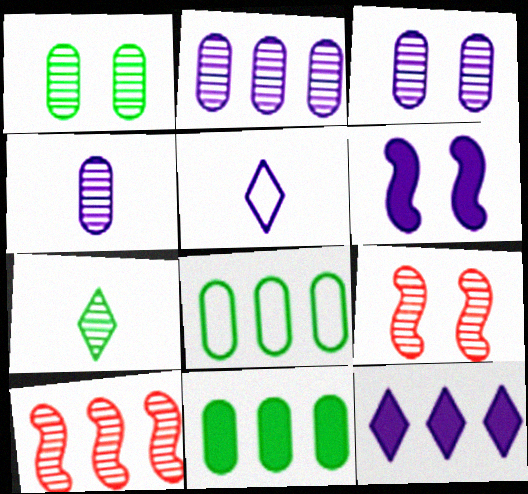[[2, 3, 4], 
[2, 5, 6], 
[2, 7, 9], 
[3, 7, 10], 
[5, 9, 11], 
[8, 10, 12]]